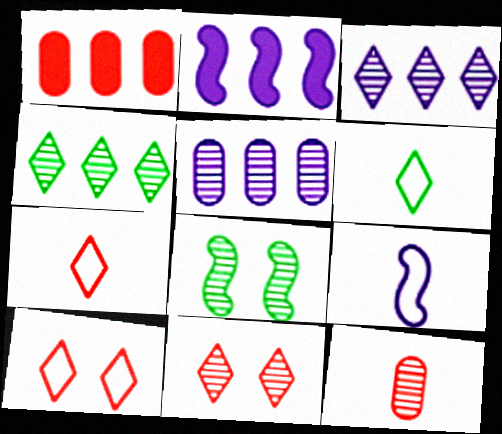[[3, 8, 12]]